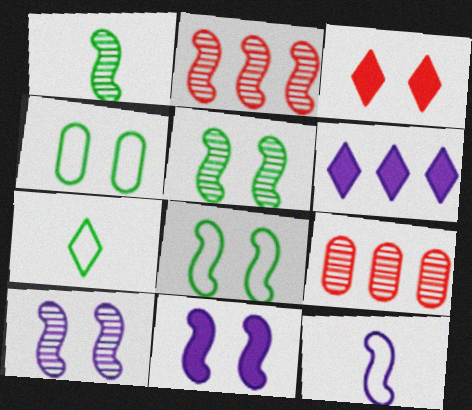[[1, 2, 10], 
[3, 4, 10], 
[7, 9, 11]]